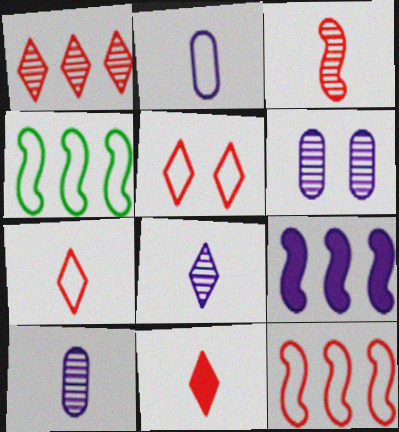[[1, 5, 11], 
[2, 4, 5], 
[4, 6, 11]]